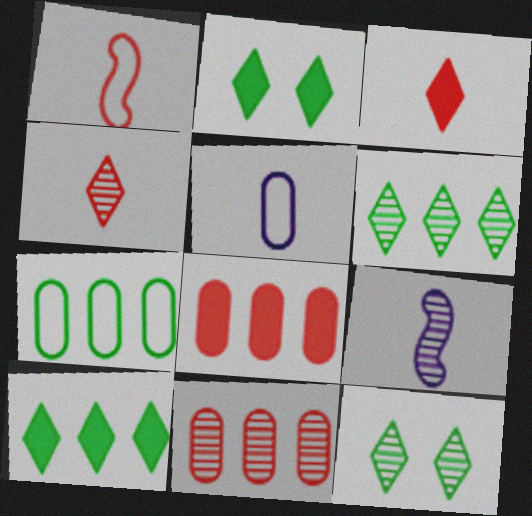[[9, 11, 12]]